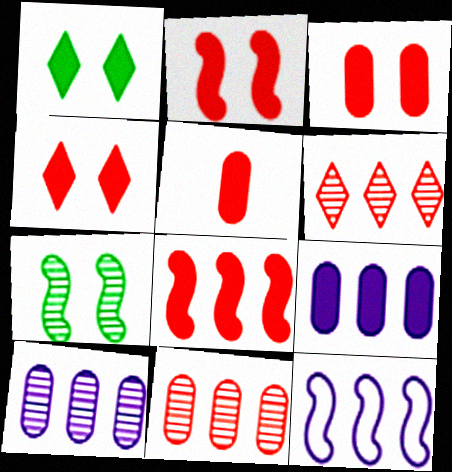[[2, 3, 4], 
[4, 5, 8]]